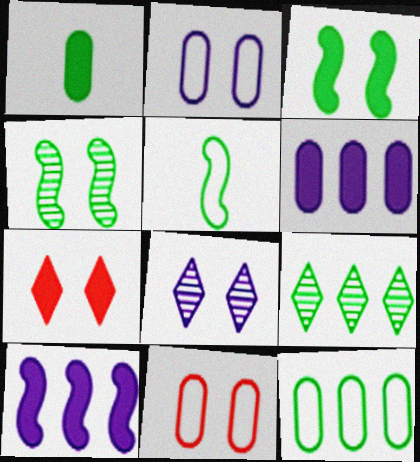[[1, 7, 10], 
[2, 4, 7], 
[3, 8, 11]]